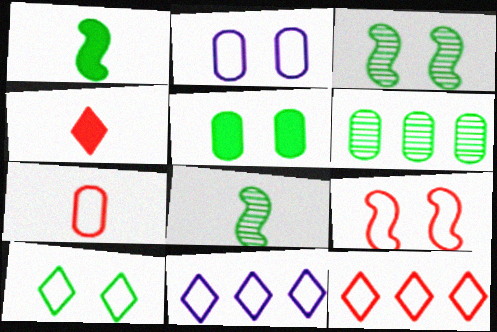[[1, 6, 10], 
[2, 9, 10], 
[3, 5, 10], 
[7, 9, 12]]